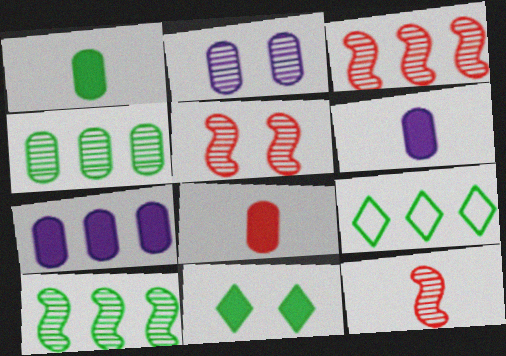[[1, 6, 8], 
[3, 5, 12], 
[3, 7, 9], 
[5, 6, 9]]